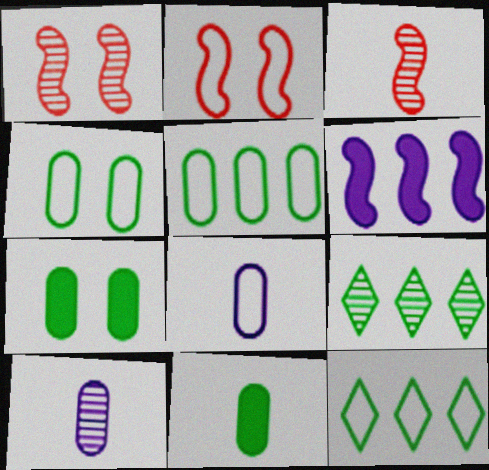[[1, 9, 10], 
[2, 8, 12]]